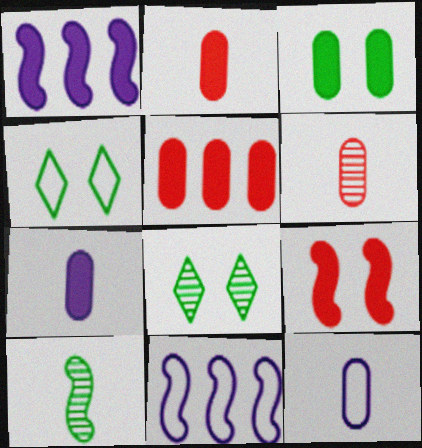[[1, 4, 6], 
[2, 8, 11], 
[3, 5, 7], 
[9, 10, 11]]